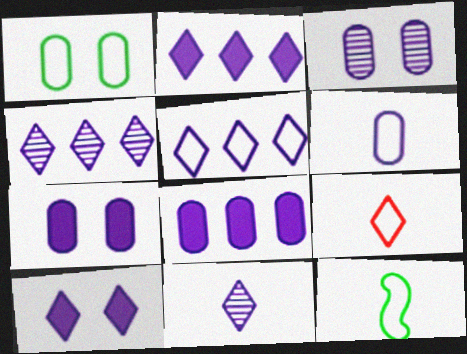[[2, 4, 5], 
[3, 6, 8], 
[5, 10, 11], 
[6, 9, 12]]